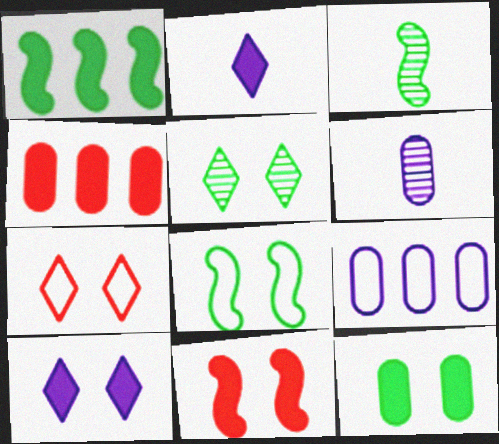[[1, 3, 8], 
[1, 6, 7], 
[5, 7, 10], 
[5, 8, 12], 
[10, 11, 12]]